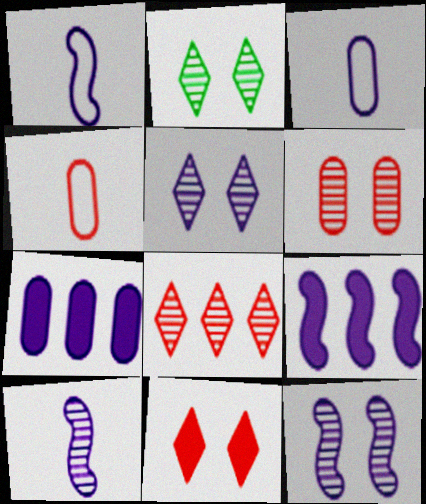[[1, 5, 7], 
[1, 9, 12], 
[2, 4, 9], 
[2, 6, 12], 
[3, 5, 9]]